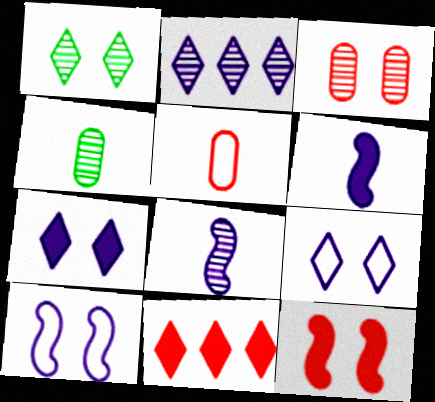[[4, 10, 11]]